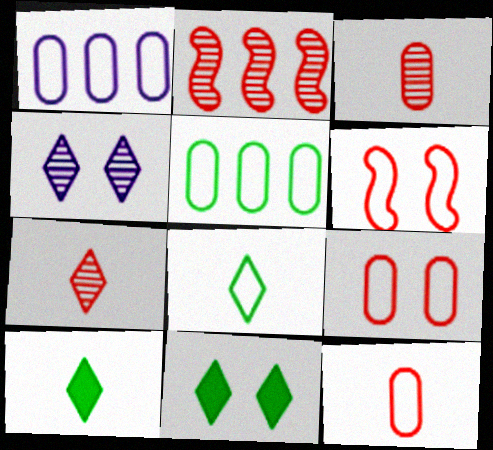[[1, 6, 8]]